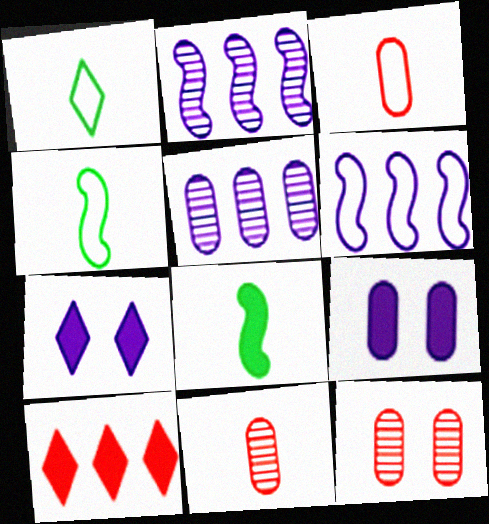[[8, 9, 10]]